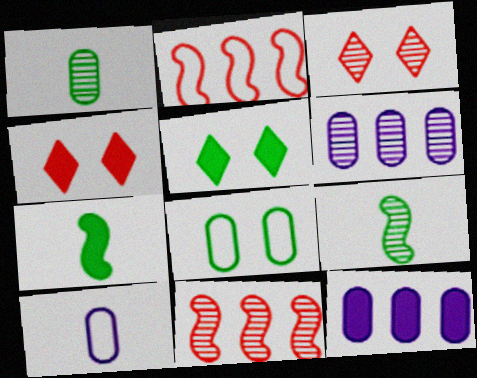[[3, 6, 9], 
[4, 7, 12], 
[5, 10, 11]]